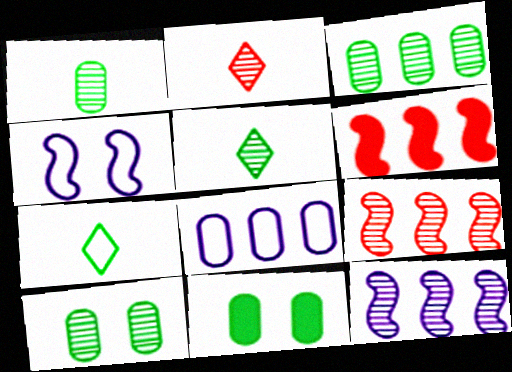[[1, 3, 10], 
[2, 10, 12]]